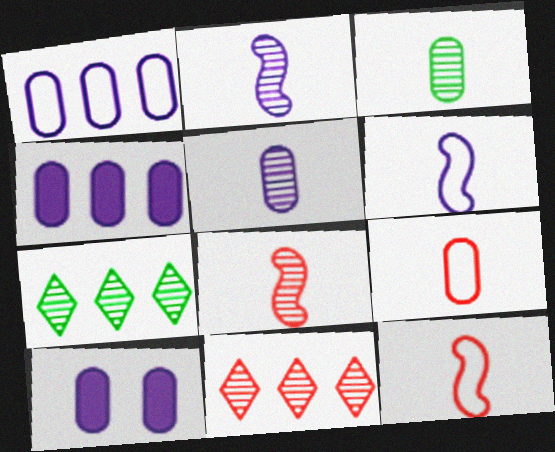[[1, 5, 10], 
[7, 10, 12]]